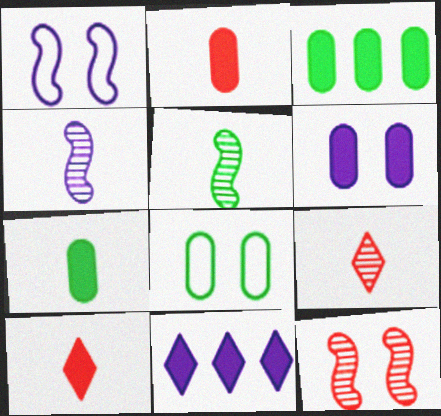[[1, 3, 9], 
[2, 3, 6]]